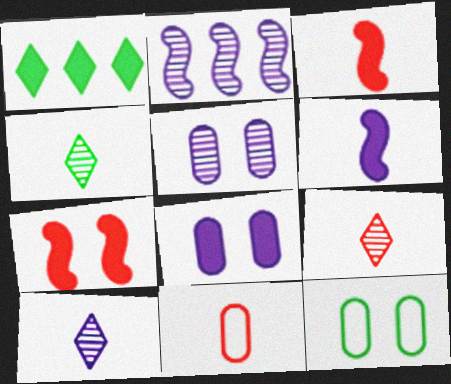[[1, 3, 8], 
[2, 5, 10], 
[3, 9, 11], 
[4, 6, 11], 
[4, 9, 10]]